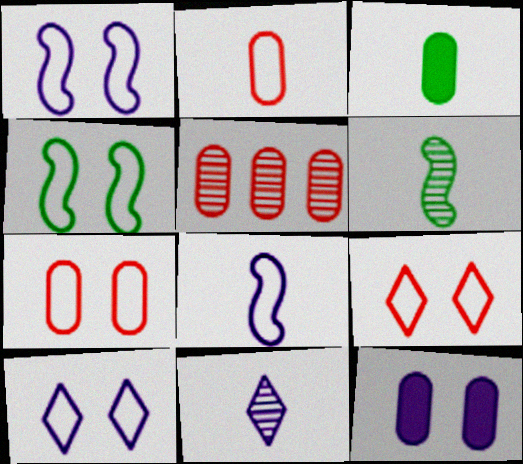[[4, 7, 10]]